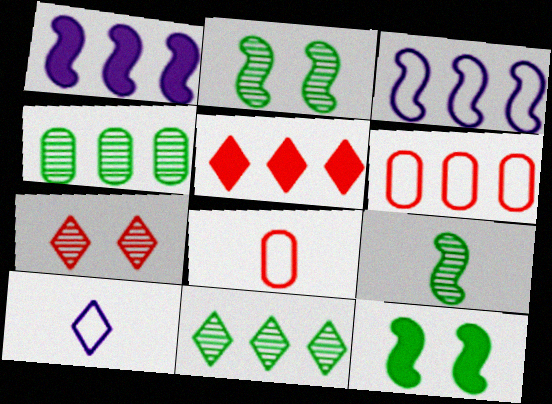[[1, 6, 11], 
[3, 4, 5]]